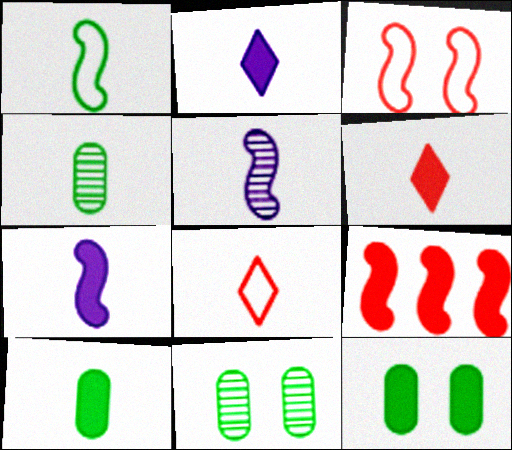[[2, 9, 12], 
[4, 7, 8], 
[5, 8, 10], 
[6, 7, 10]]